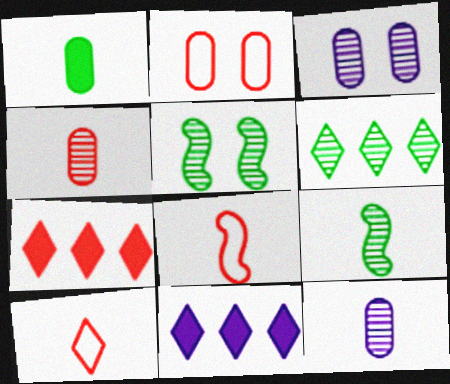[[2, 9, 11]]